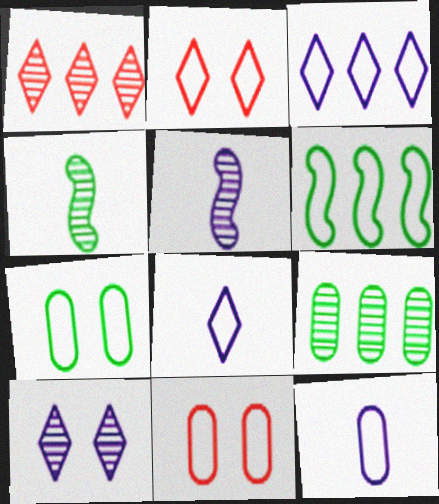[[2, 6, 12], 
[6, 8, 11]]